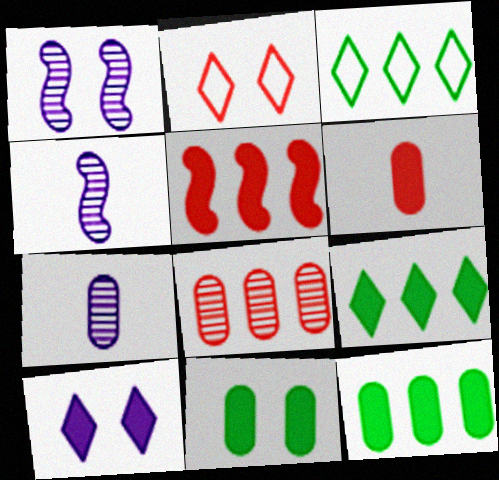[[1, 2, 11], 
[1, 3, 6], 
[2, 4, 12]]